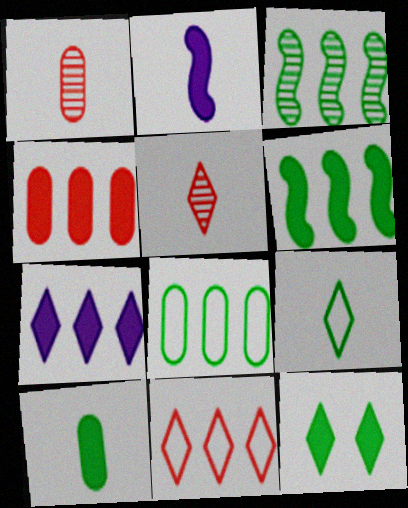[[1, 2, 9], 
[2, 4, 12], 
[4, 6, 7], 
[6, 10, 12]]